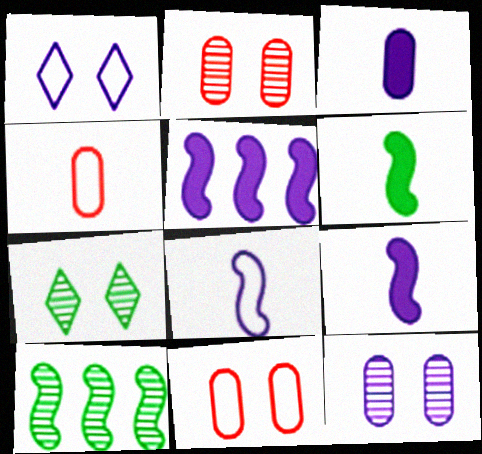[[4, 5, 7]]